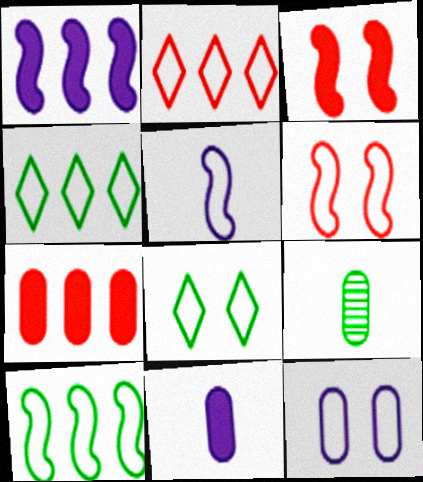[[5, 6, 10], 
[6, 8, 12], 
[7, 9, 12]]